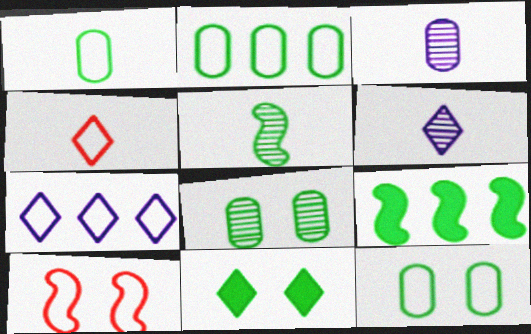[[1, 2, 12], 
[1, 7, 10], 
[2, 5, 11]]